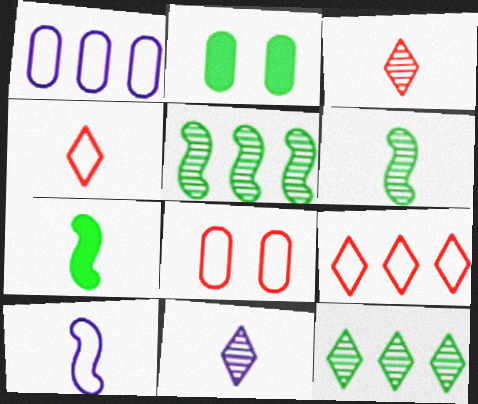[]